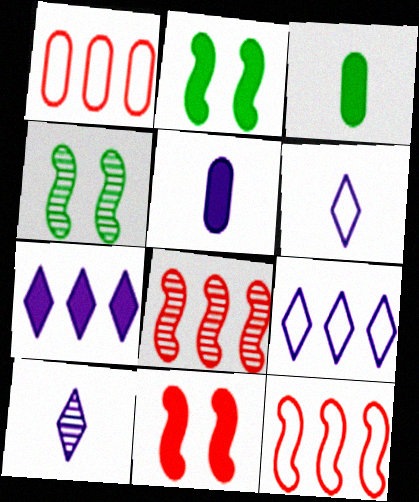[[1, 2, 10], 
[3, 7, 11]]